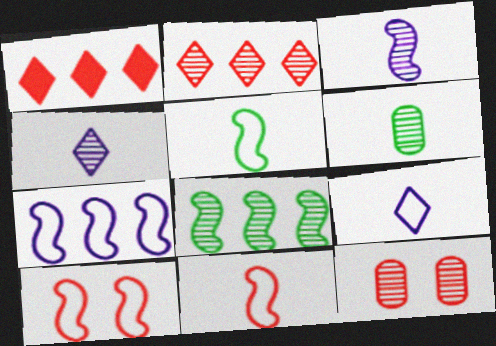[[1, 11, 12], 
[4, 8, 12], 
[5, 7, 10]]